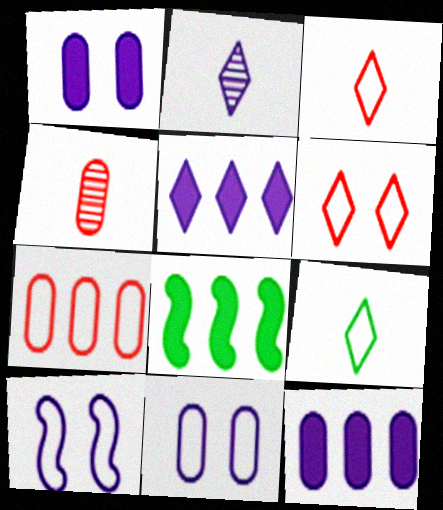[[2, 10, 12], 
[7, 9, 10]]